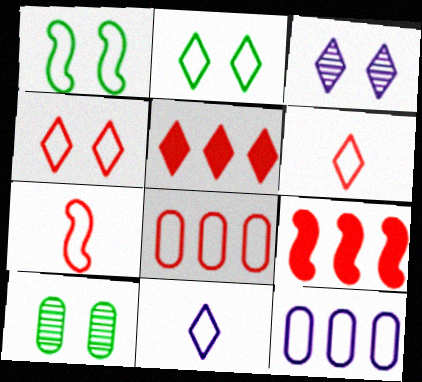[[1, 6, 12], 
[1, 8, 11], 
[2, 7, 12], 
[4, 7, 8], 
[9, 10, 11]]